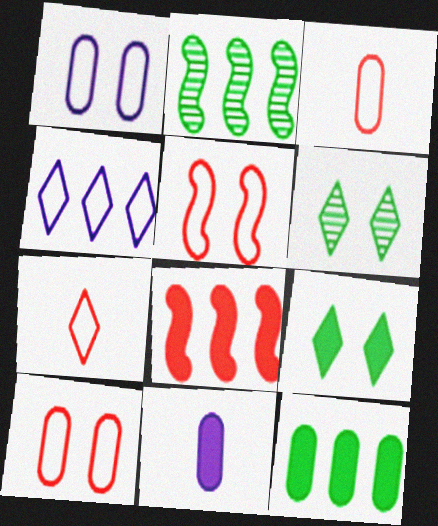[[8, 9, 11]]